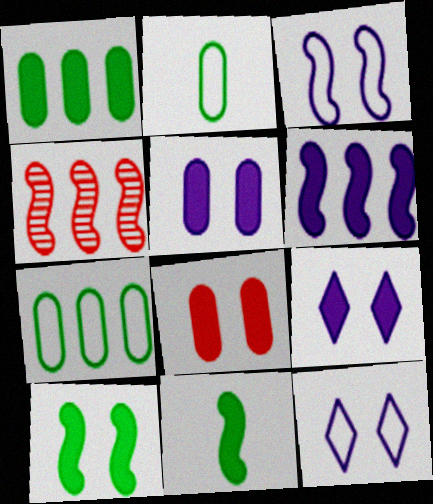[[2, 4, 9], 
[3, 4, 11], 
[8, 9, 10]]